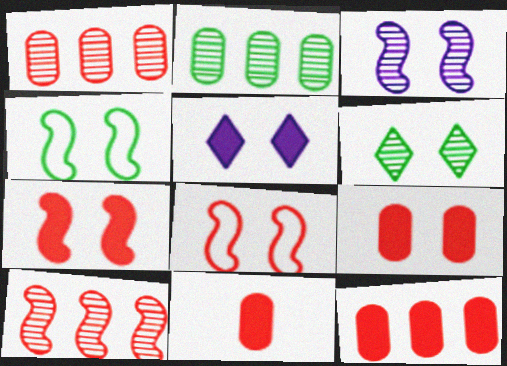[[3, 4, 7], 
[9, 11, 12]]